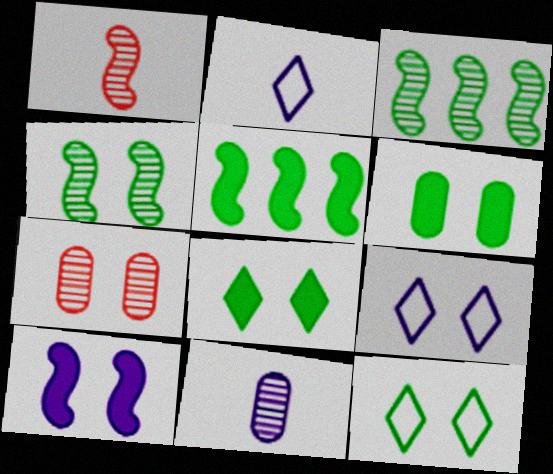[[2, 5, 7], 
[4, 6, 12], 
[7, 10, 12]]